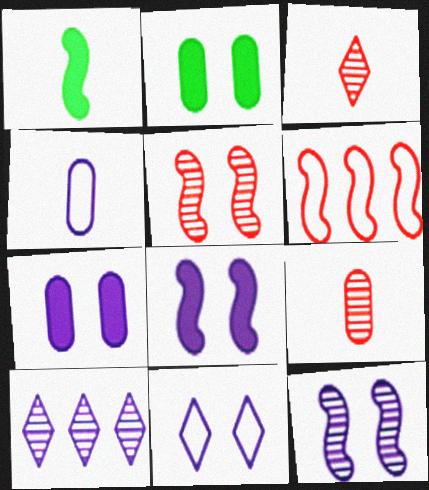[[1, 3, 4], 
[1, 6, 12], 
[2, 5, 11], 
[4, 8, 10], 
[7, 11, 12]]